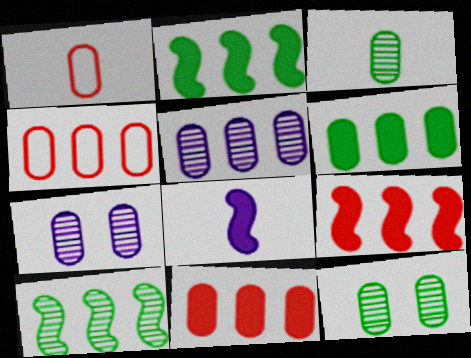[[1, 6, 7], 
[4, 5, 6]]